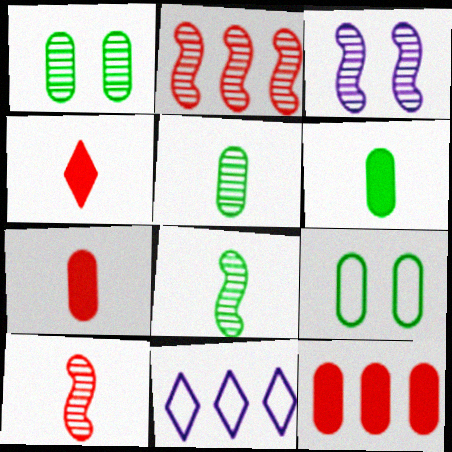[[2, 3, 8]]